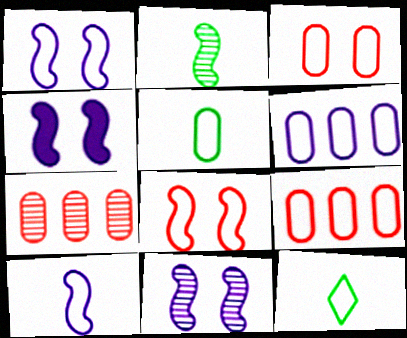[[1, 4, 11], 
[1, 9, 12], 
[3, 5, 6], 
[4, 7, 12], 
[6, 8, 12]]